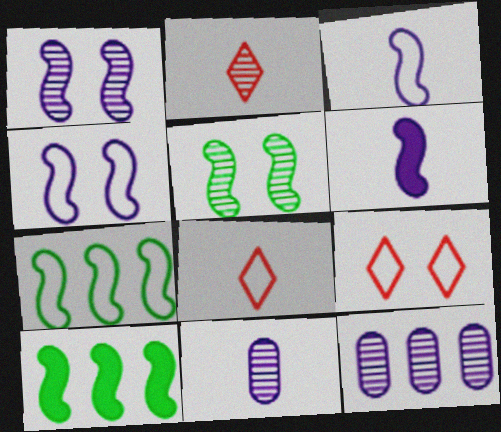[[2, 5, 12], 
[9, 10, 11]]